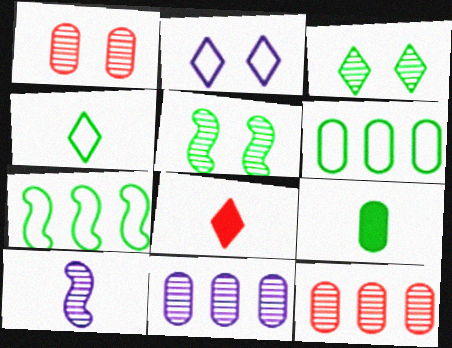[[3, 7, 9], 
[3, 10, 12]]